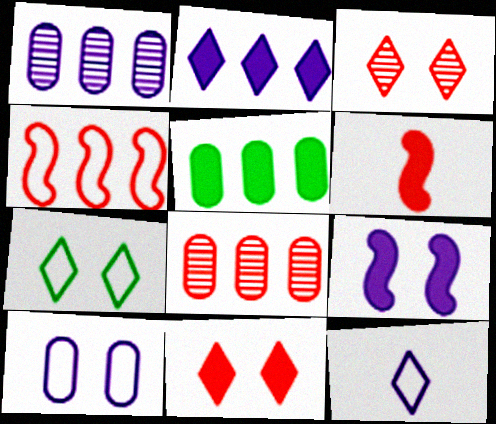[[1, 6, 7], 
[1, 9, 12]]